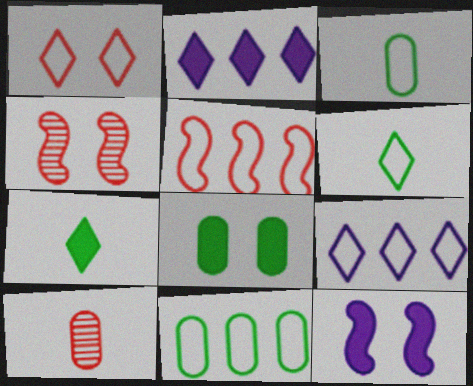[[1, 6, 9], 
[2, 3, 4], 
[5, 9, 11]]